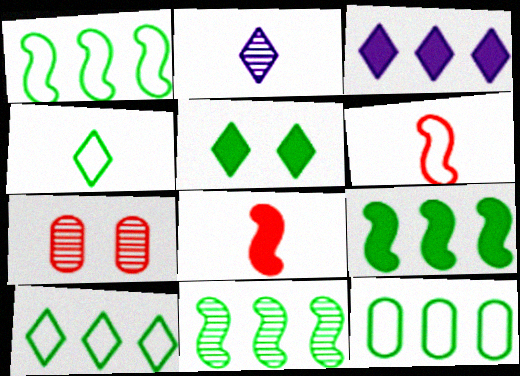[[1, 9, 11], 
[1, 10, 12], 
[2, 7, 11]]